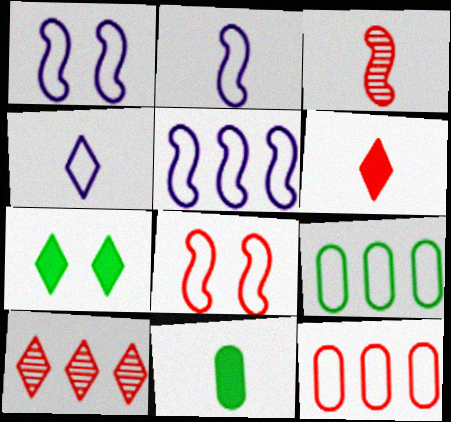[[1, 2, 5], 
[1, 10, 11], 
[3, 4, 11], 
[4, 7, 10], 
[4, 8, 9]]